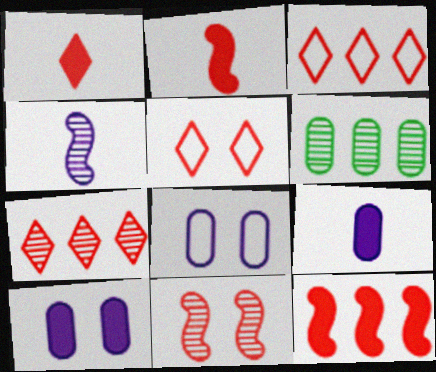[[1, 5, 7]]